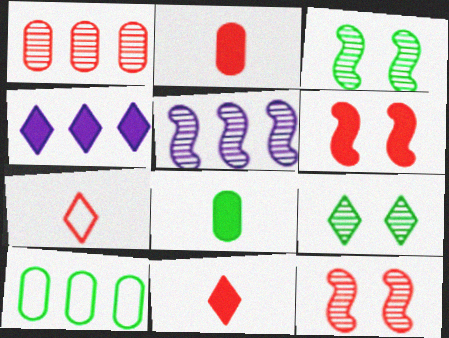[[1, 6, 7], 
[4, 6, 8], 
[4, 7, 9]]